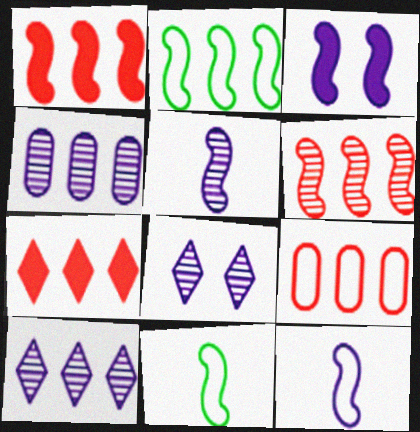[[2, 4, 7], 
[3, 6, 11], 
[4, 5, 8], 
[6, 7, 9]]